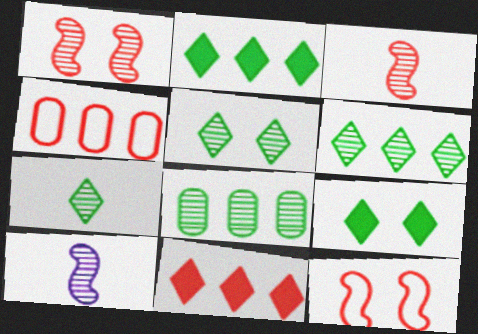[[4, 9, 10], 
[5, 6, 7]]